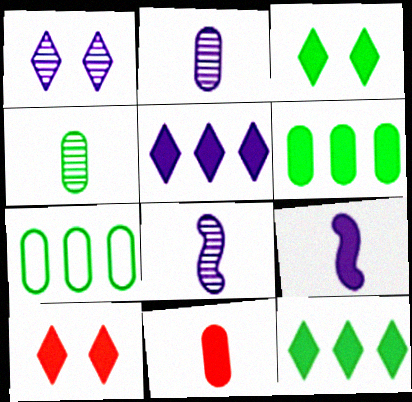[[6, 9, 10], 
[7, 8, 10]]